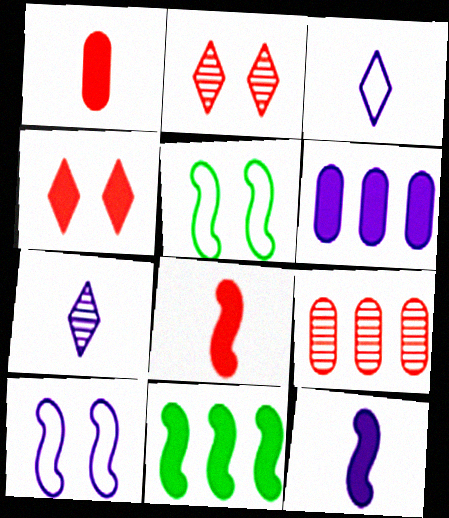[[6, 7, 10]]